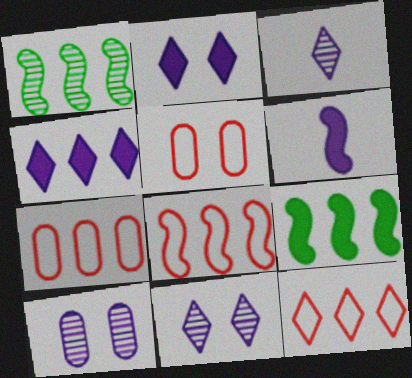[[1, 4, 7], 
[3, 5, 9], 
[7, 8, 12]]